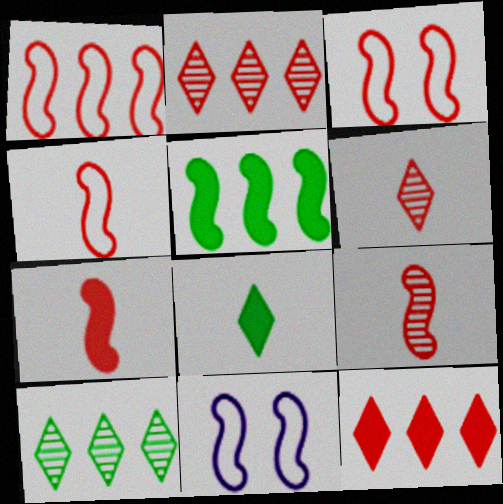[[1, 3, 4], 
[4, 7, 9], 
[5, 9, 11]]